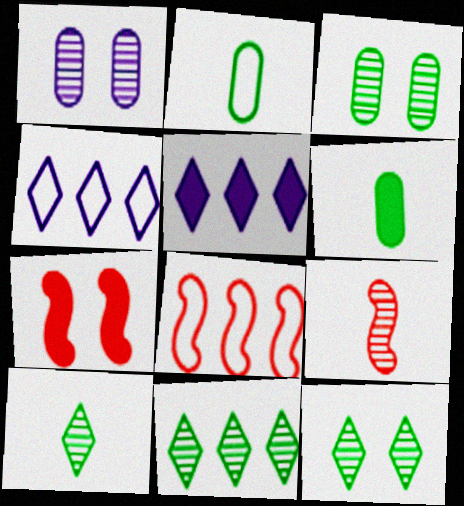[[1, 9, 11], 
[5, 6, 7], 
[7, 8, 9], 
[10, 11, 12]]